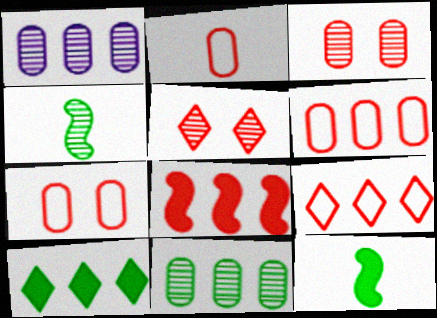[[1, 4, 5], 
[2, 5, 8], 
[2, 6, 7]]